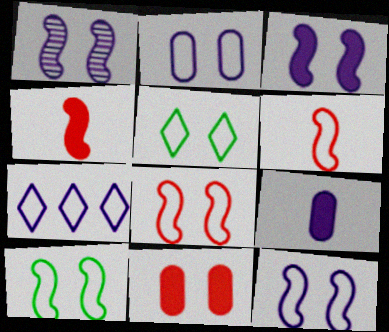[[1, 3, 12], 
[1, 5, 11], 
[1, 7, 9], 
[2, 5, 8], 
[8, 10, 12]]